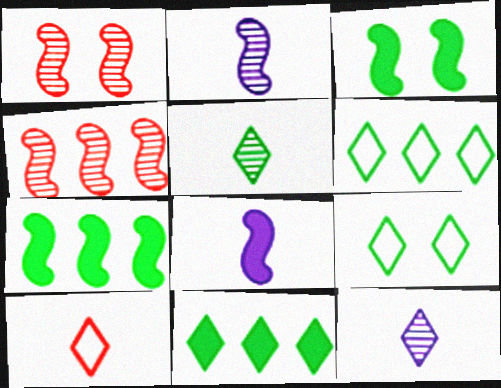[[5, 9, 11]]